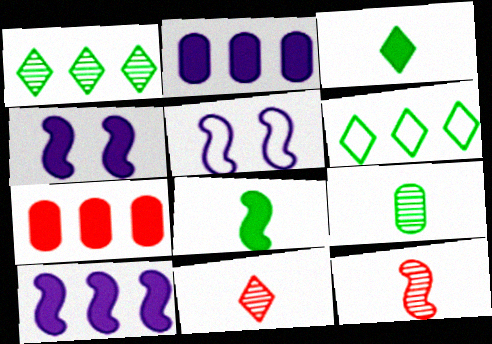[[3, 4, 7]]